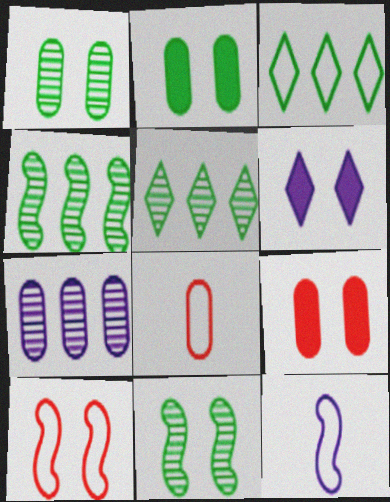[[1, 6, 10], 
[2, 7, 8], 
[4, 6, 8], 
[5, 9, 12], 
[6, 7, 12]]